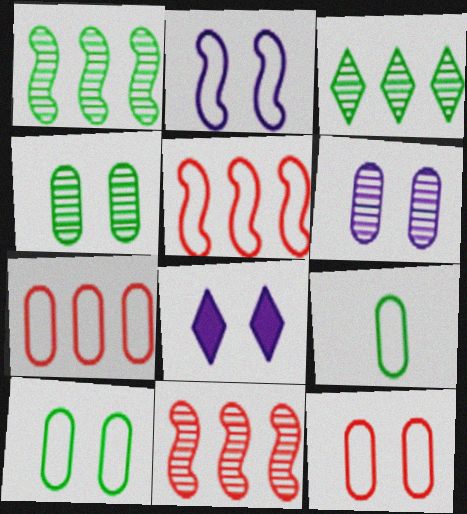[[2, 6, 8], 
[8, 9, 11]]